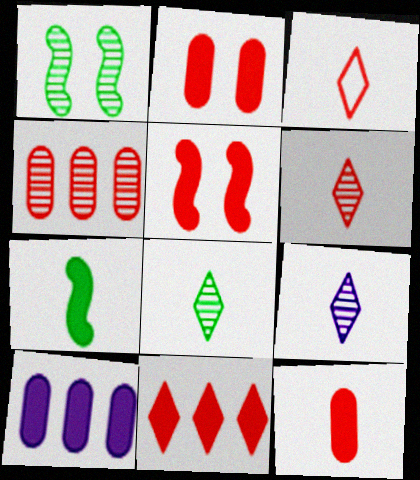[[1, 3, 10], 
[1, 4, 9], 
[3, 4, 5], 
[5, 11, 12], 
[6, 8, 9]]